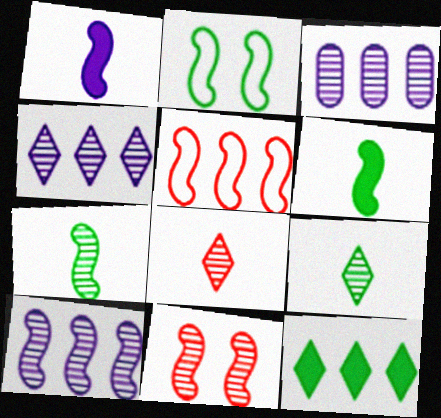[[3, 4, 10], 
[3, 5, 12], 
[3, 9, 11], 
[7, 10, 11]]